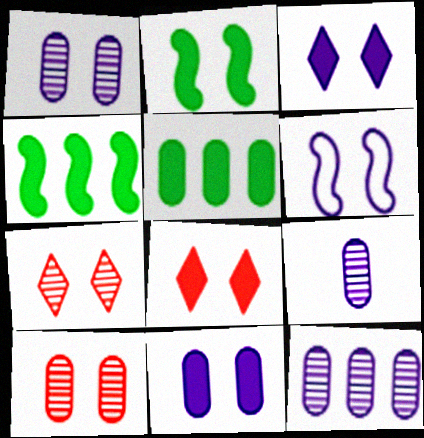[[1, 3, 6], 
[1, 9, 12], 
[2, 8, 11]]